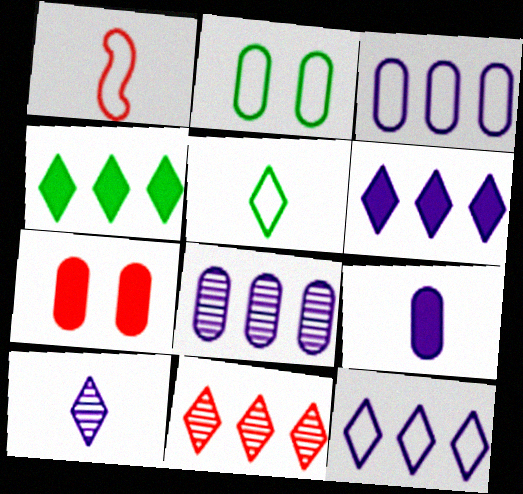[[1, 2, 12], 
[1, 7, 11], 
[4, 11, 12]]